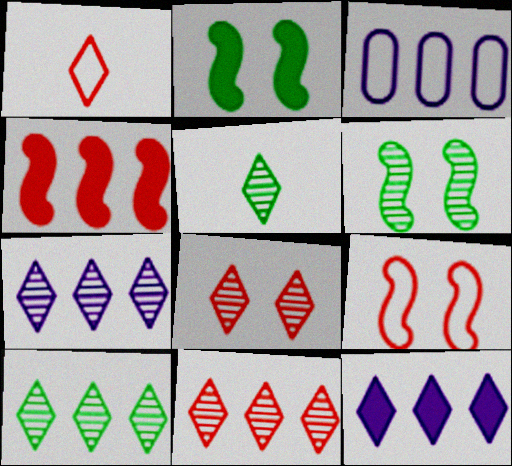[[3, 4, 10], 
[5, 7, 8], 
[7, 10, 11]]